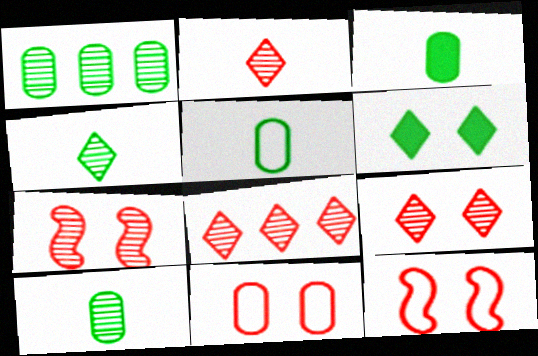[[2, 8, 9], 
[3, 5, 10]]